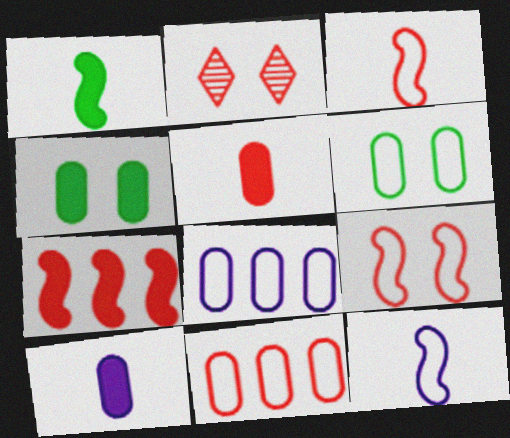[[1, 2, 8]]